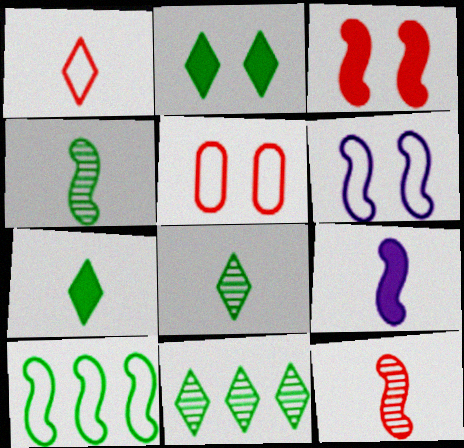[[5, 9, 11]]